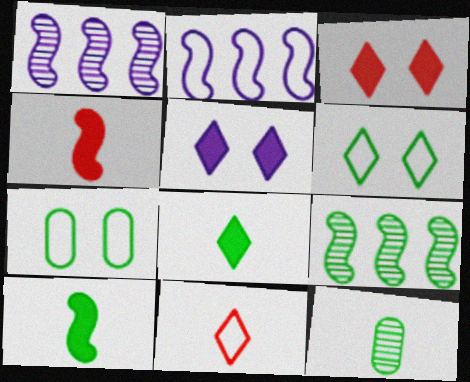[[2, 3, 12], 
[2, 7, 11], 
[7, 8, 9]]